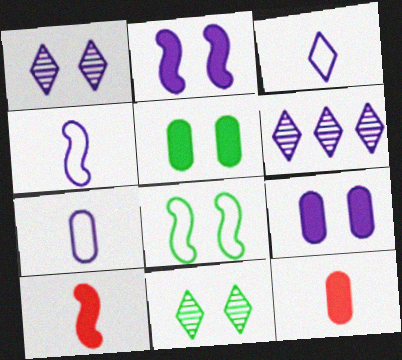[[2, 6, 7], 
[3, 4, 7], 
[4, 6, 9], 
[5, 8, 11], 
[6, 8, 12]]